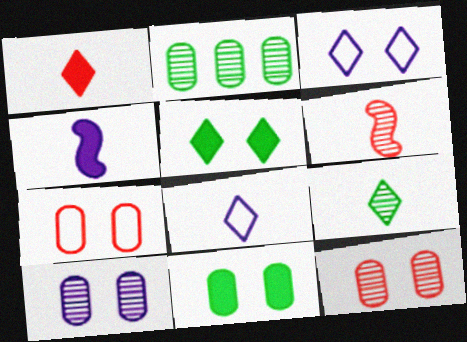[[1, 8, 9], 
[7, 10, 11]]